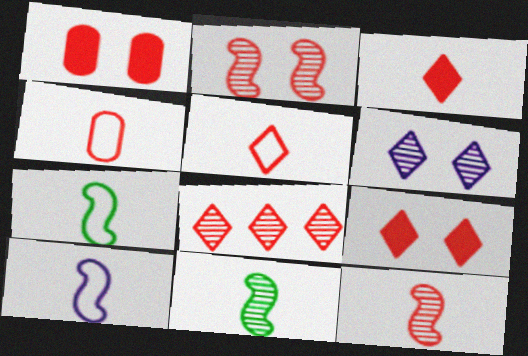[[3, 4, 12], 
[5, 8, 9]]